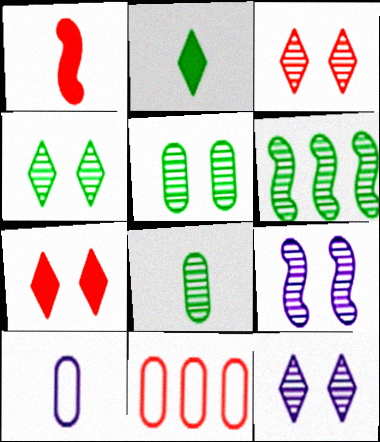[[1, 3, 11], 
[2, 9, 11], 
[3, 4, 12], 
[3, 5, 9], 
[4, 6, 8], 
[6, 7, 10]]